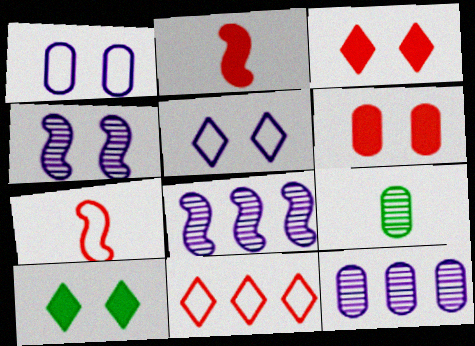[[7, 10, 12]]